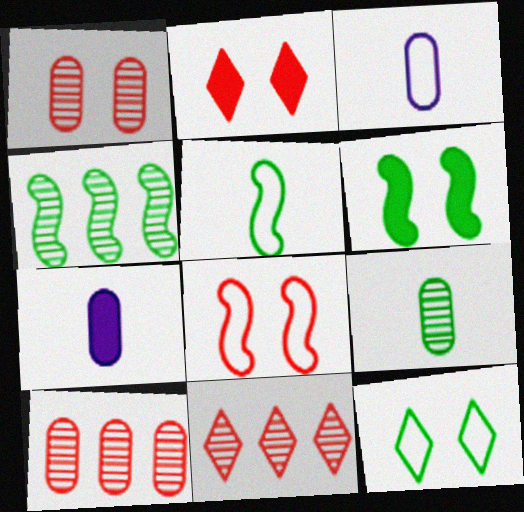[[1, 2, 8], 
[2, 3, 4], 
[3, 6, 11], 
[4, 5, 6]]